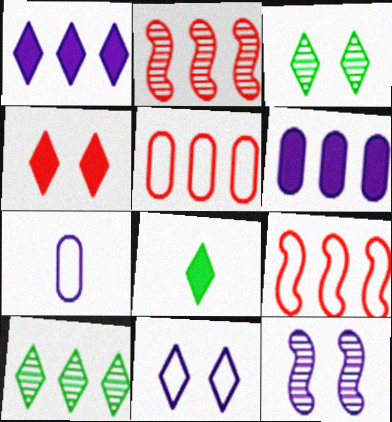[[1, 4, 8], 
[1, 7, 12], 
[3, 4, 11], 
[5, 8, 12], 
[6, 9, 10]]